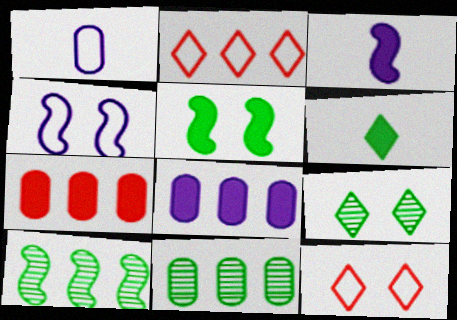[[2, 8, 10], 
[3, 11, 12]]